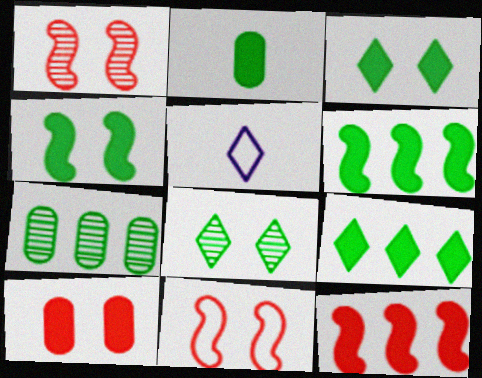[[2, 3, 6], 
[2, 4, 9]]